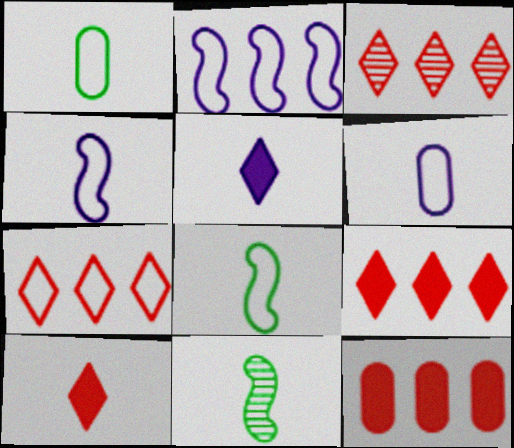[[3, 7, 9], 
[6, 10, 11]]